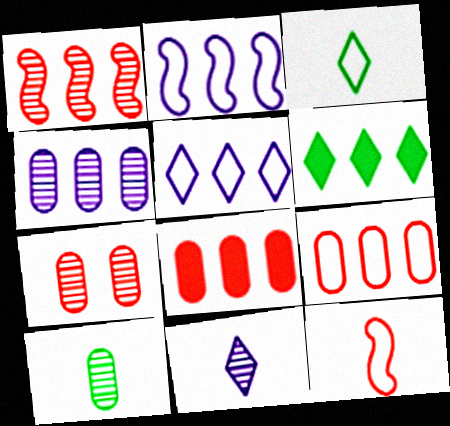[[4, 7, 10]]